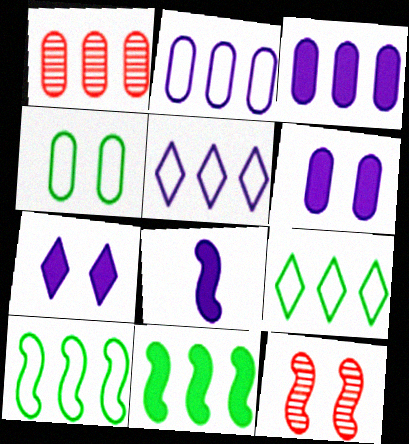[[1, 5, 11], 
[3, 7, 8], 
[4, 7, 12], 
[8, 10, 12]]